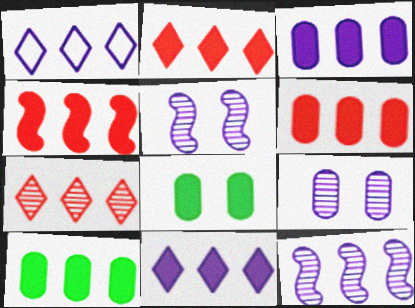[[1, 3, 12], 
[2, 4, 6], 
[3, 6, 10], 
[4, 10, 11]]